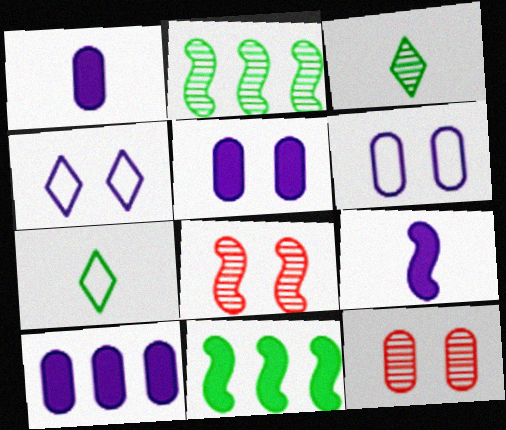[[1, 5, 10], 
[7, 8, 10]]